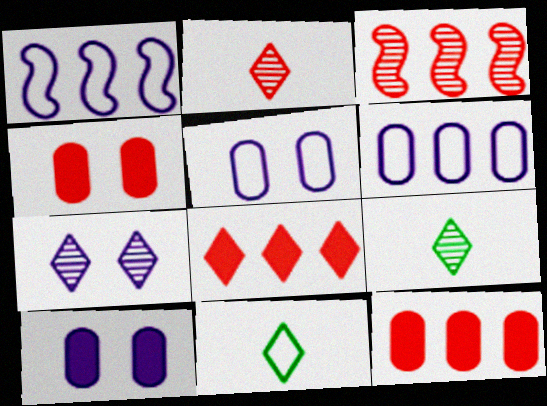[[1, 4, 9], 
[3, 10, 11], 
[7, 8, 11]]